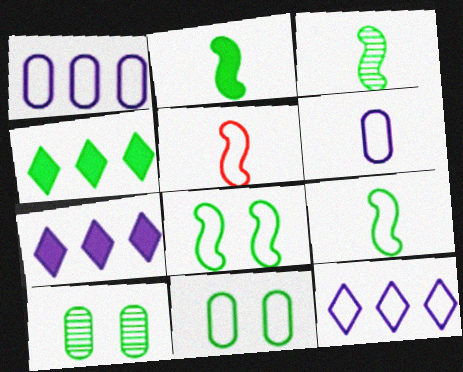[[2, 3, 9], 
[3, 4, 11], 
[4, 9, 10], 
[5, 7, 10], 
[5, 11, 12]]